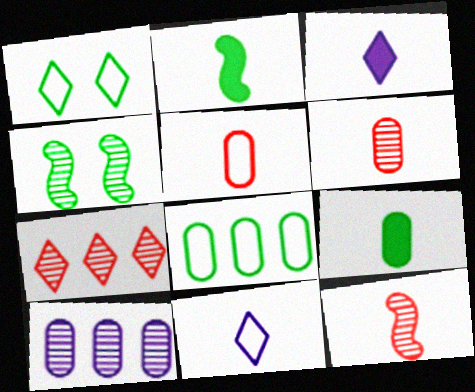[[1, 3, 7], 
[2, 6, 11], 
[9, 11, 12]]